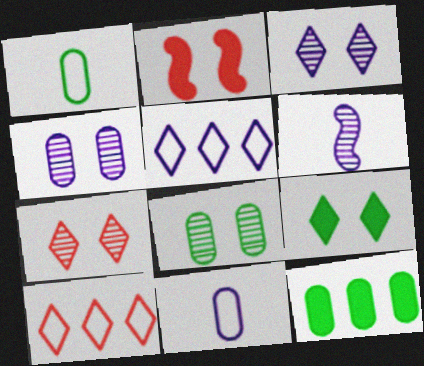[[1, 8, 12]]